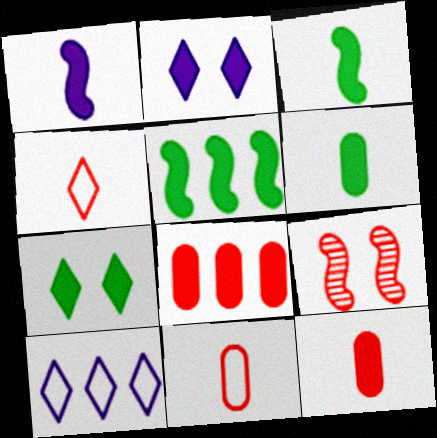[[1, 7, 8], 
[2, 3, 8], 
[2, 5, 12], 
[4, 8, 9], 
[5, 6, 7], 
[6, 9, 10]]